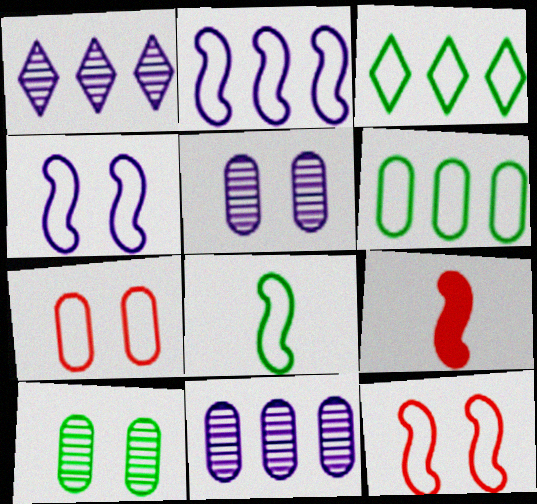[[2, 8, 12], 
[3, 5, 9]]